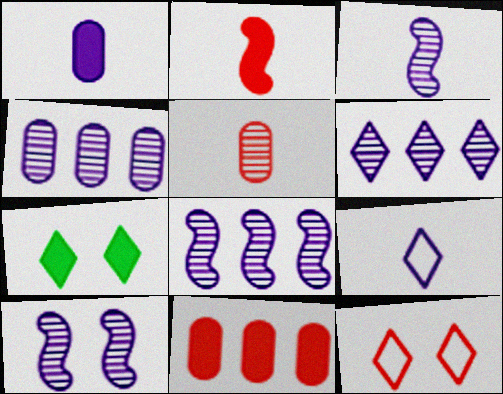[[1, 3, 9], 
[3, 8, 10], 
[4, 6, 8]]